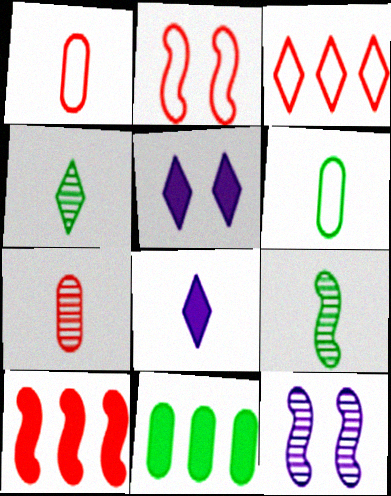[[1, 2, 3], 
[1, 8, 9], 
[3, 4, 5]]